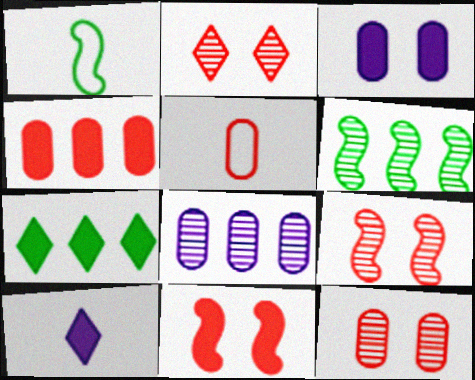[[2, 9, 12], 
[4, 5, 12]]